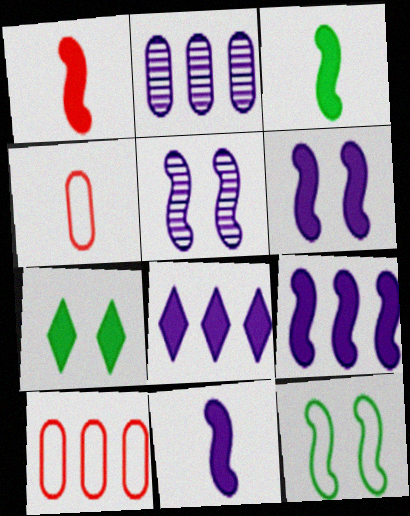[[1, 3, 11], 
[6, 9, 11]]